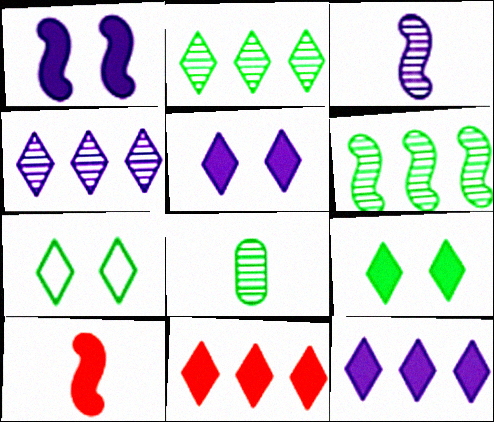[]